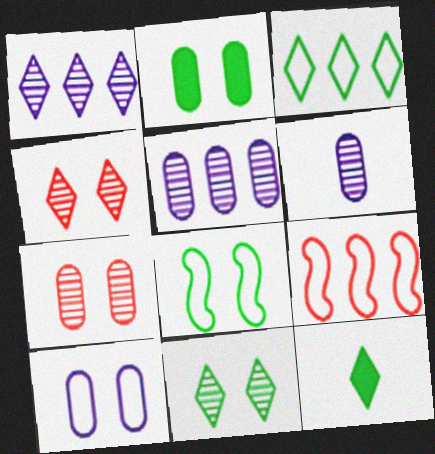[[2, 7, 10], 
[2, 8, 11], 
[3, 11, 12]]